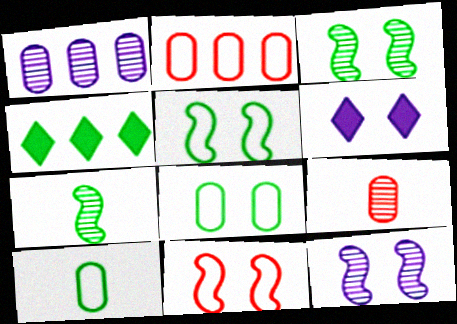[[2, 6, 7], 
[3, 4, 10], 
[4, 7, 8]]